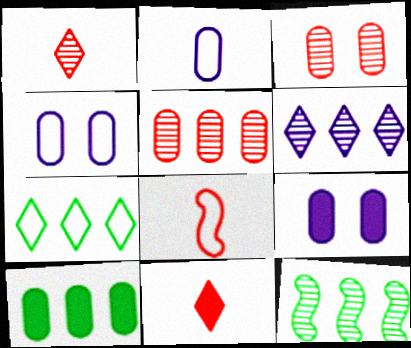[[2, 3, 10], 
[4, 7, 8], 
[4, 11, 12], 
[5, 6, 12], 
[7, 10, 12]]